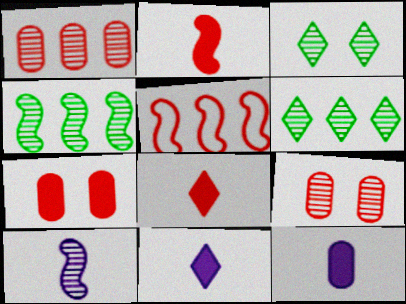[[1, 3, 10], 
[3, 5, 12], 
[5, 8, 9], 
[6, 9, 10]]